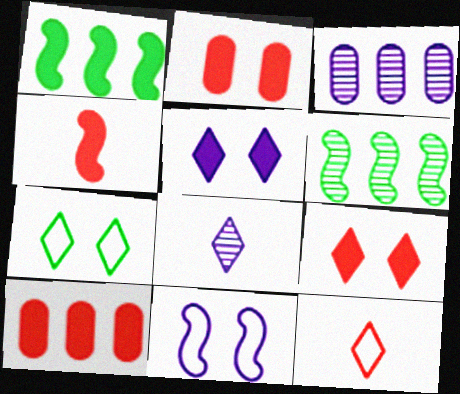[[3, 4, 7], 
[4, 6, 11], 
[4, 9, 10]]